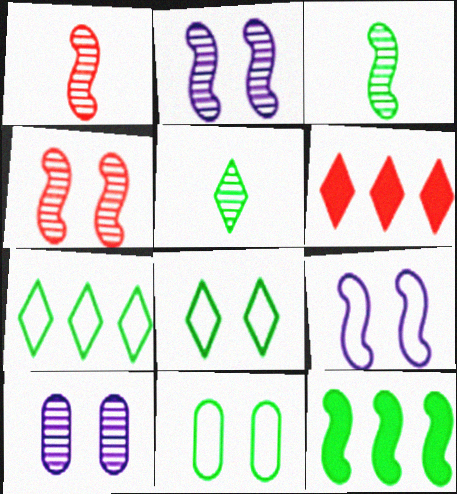[[1, 9, 12], 
[5, 11, 12]]